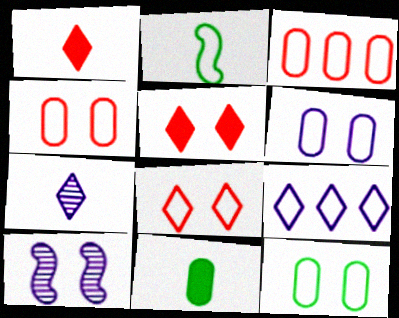[[2, 4, 9], 
[4, 6, 12], 
[5, 10, 12]]